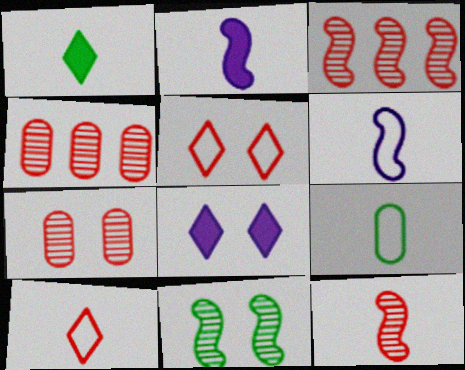[[3, 8, 9], 
[6, 9, 10]]